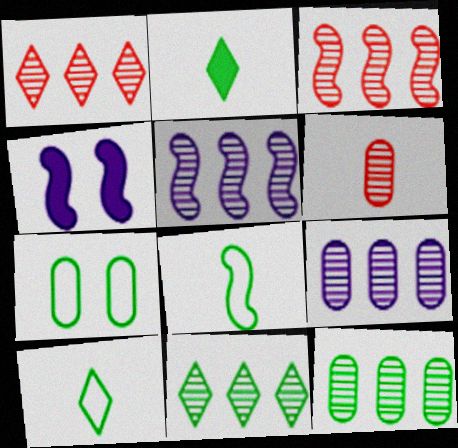[[1, 5, 12], 
[3, 4, 8], 
[3, 9, 11]]